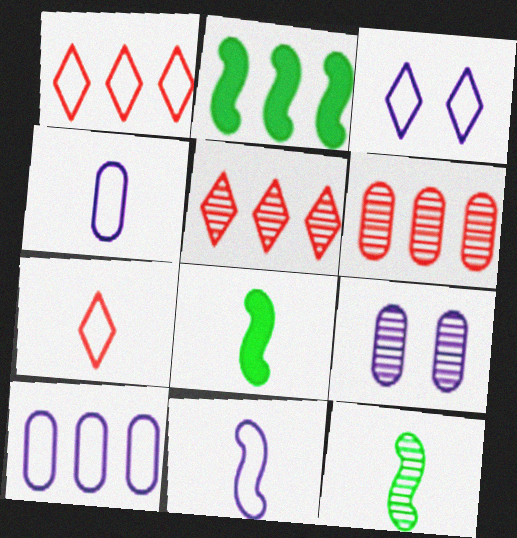[[1, 8, 9], 
[2, 5, 10], 
[2, 7, 9], 
[3, 6, 8], 
[3, 10, 11], 
[5, 9, 12]]